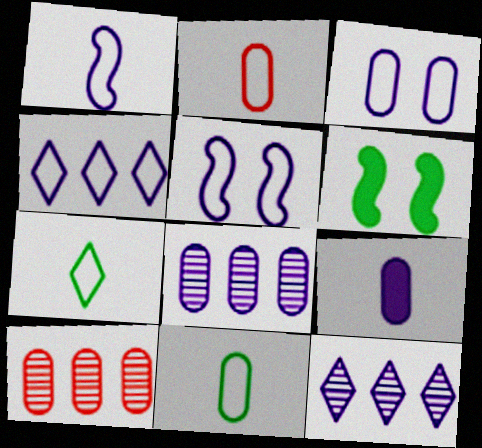[[1, 2, 7], 
[1, 3, 4], 
[2, 6, 12], 
[3, 8, 9], 
[5, 9, 12]]